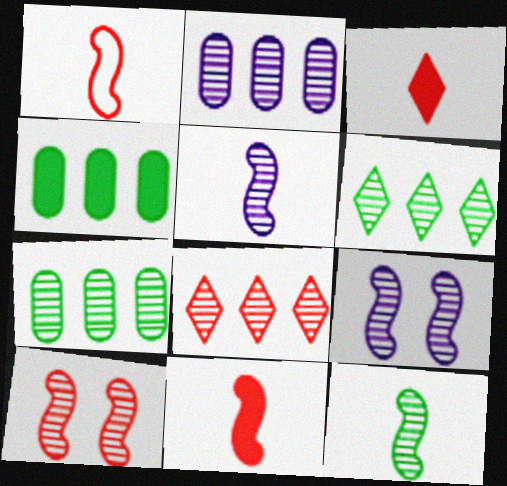[]